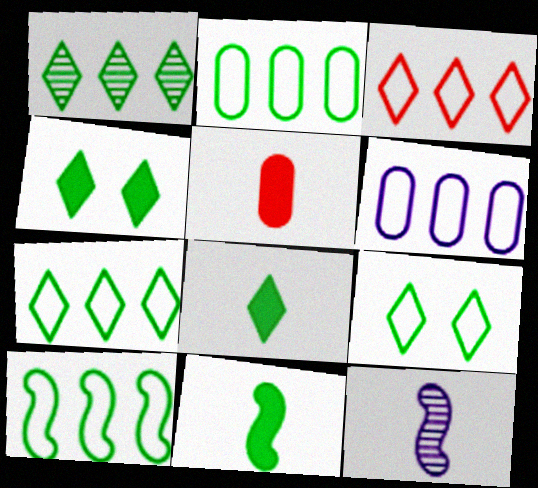[[1, 8, 9], 
[2, 7, 10], 
[3, 6, 10]]